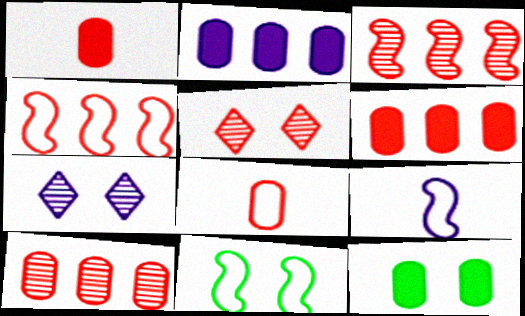[[1, 2, 12], 
[1, 4, 5], 
[2, 7, 9], 
[4, 9, 11]]